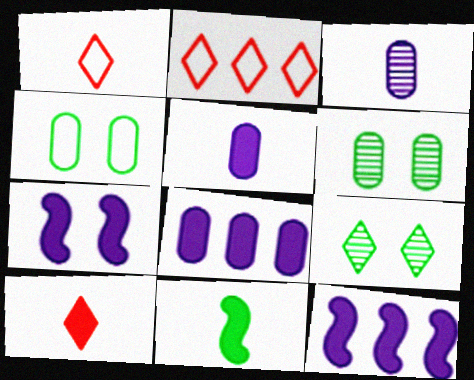[[1, 3, 11], 
[1, 6, 12], 
[5, 10, 11]]